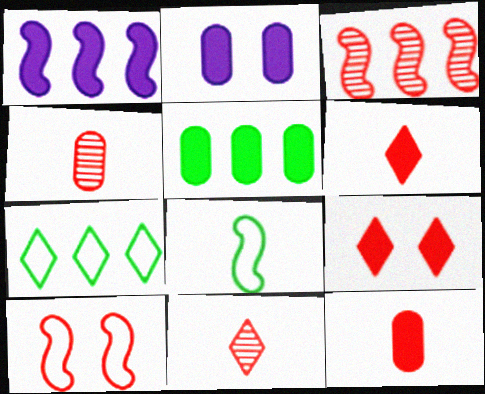[[2, 5, 12]]